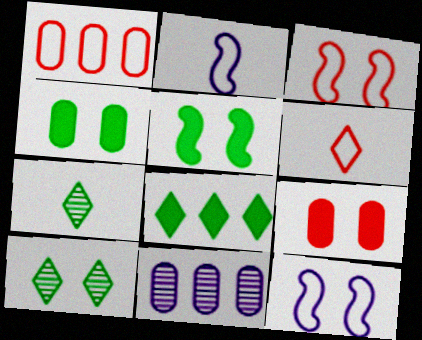[[1, 3, 6], 
[5, 6, 11], 
[9, 10, 12]]